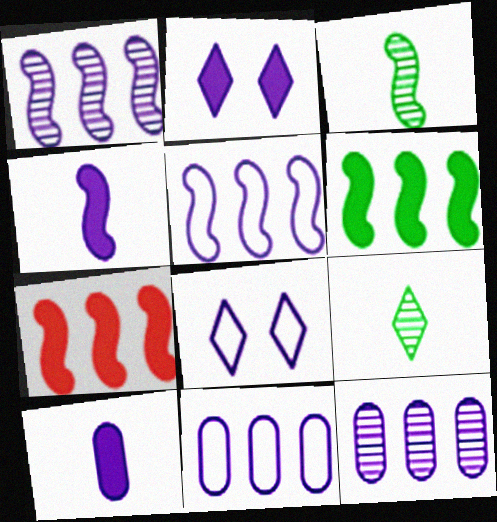[[1, 8, 10], 
[4, 8, 12]]